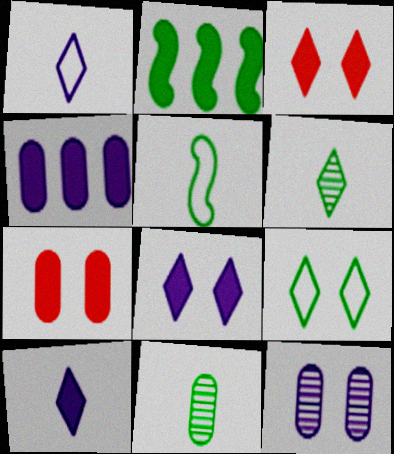[[2, 7, 10], 
[2, 9, 11]]